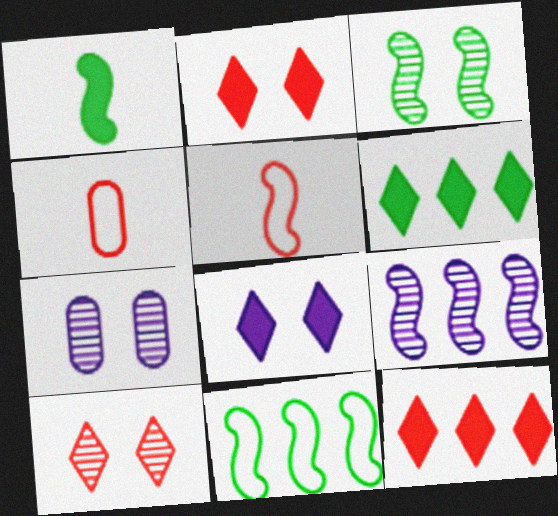[[1, 3, 11], 
[3, 7, 10], 
[5, 6, 7]]